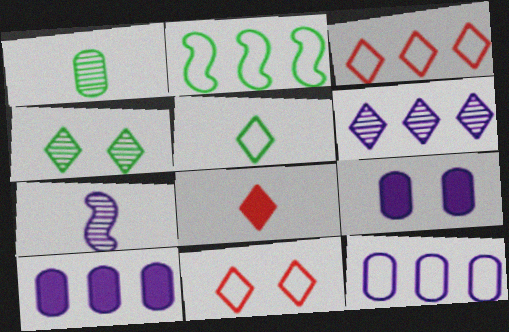[[2, 3, 12]]